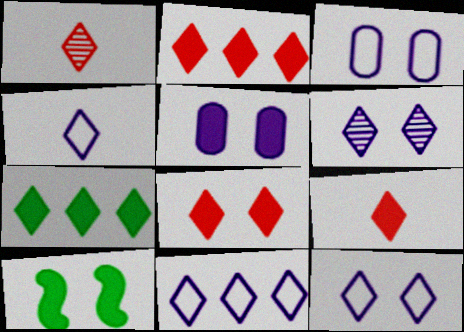[[1, 7, 12], 
[2, 8, 9], 
[4, 11, 12], 
[5, 8, 10]]